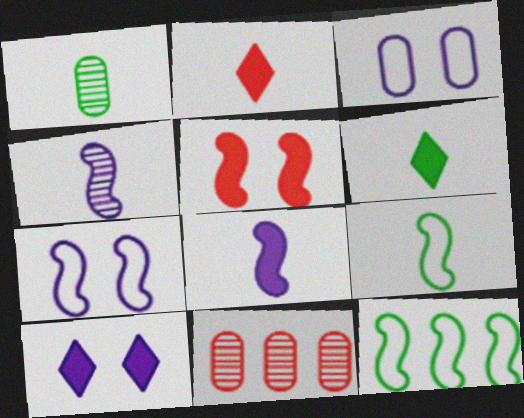[[1, 6, 9], 
[4, 5, 12], 
[6, 7, 11], 
[9, 10, 11]]